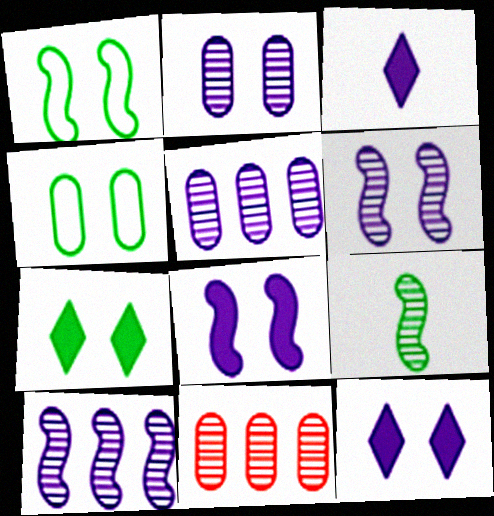[[1, 3, 11]]